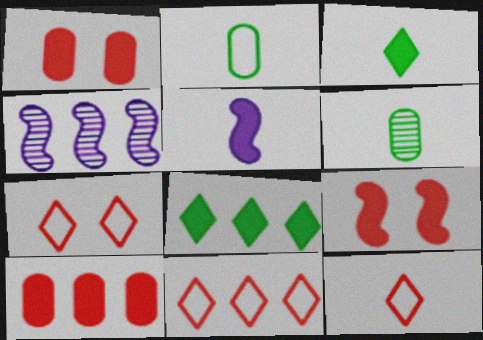[[1, 5, 8], 
[5, 6, 12], 
[7, 11, 12]]